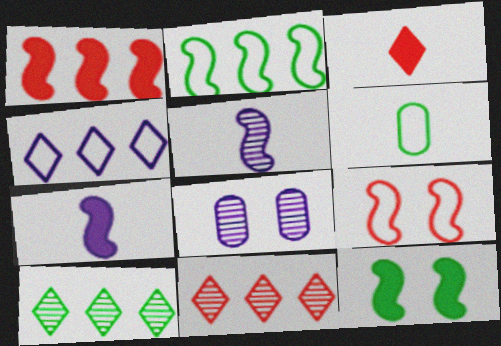[[1, 7, 12], 
[2, 3, 8], 
[3, 5, 6], 
[4, 6, 9], 
[4, 7, 8], 
[6, 10, 12]]